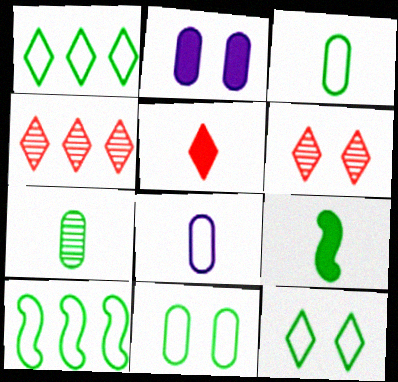[[3, 10, 12]]